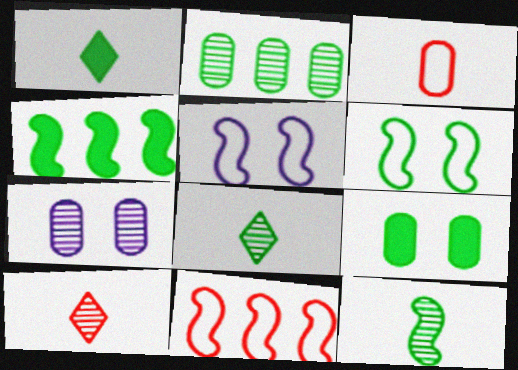[[1, 2, 6], 
[1, 4, 9], 
[1, 7, 11], 
[4, 6, 12]]